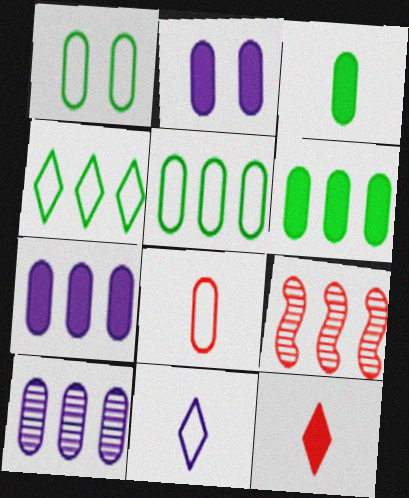[[4, 7, 9]]